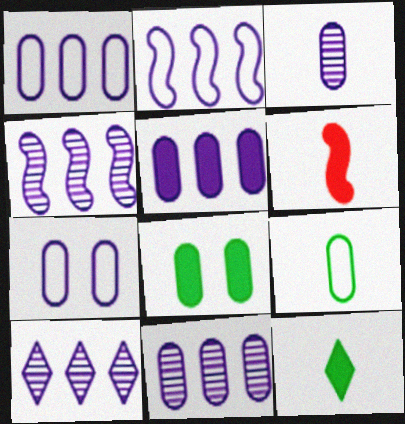[[1, 5, 11], 
[2, 5, 10], 
[3, 5, 7], 
[4, 10, 11]]